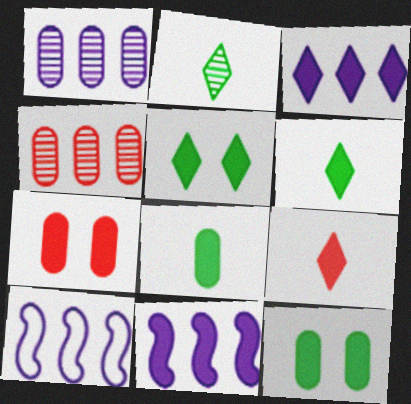[[1, 3, 10], 
[2, 7, 10], 
[3, 5, 9], 
[6, 7, 11], 
[9, 11, 12]]